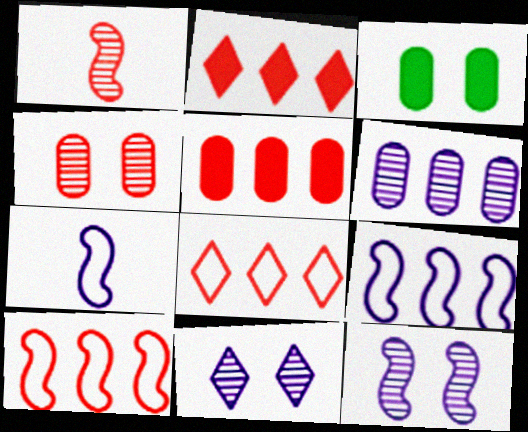[]